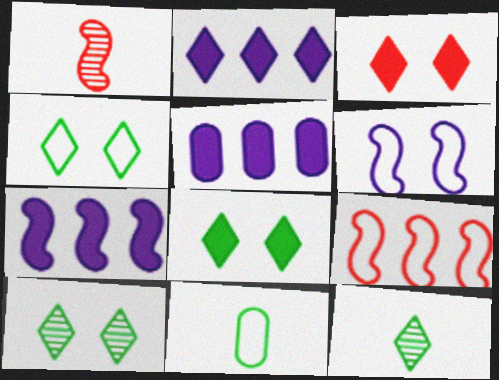[[1, 4, 5], 
[2, 5, 7], 
[4, 8, 10]]